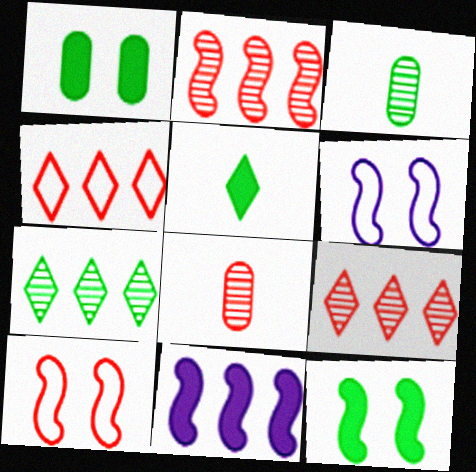[]